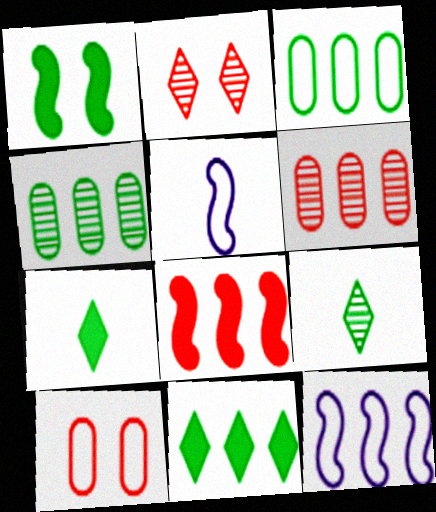[[1, 3, 9], 
[6, 11, 12]]